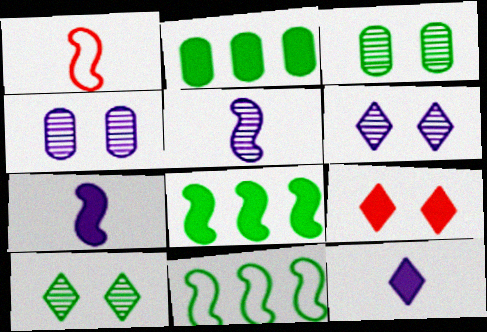[[1, 2, 6], 
[2, 7, 9]]